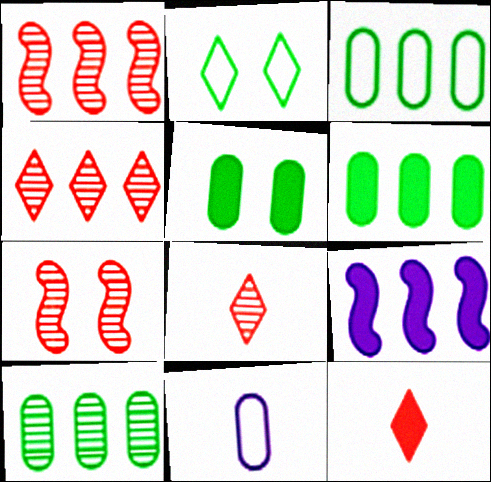[[3, 4, 9], 
[3, 6, 10], 
[5, 9, 12]]